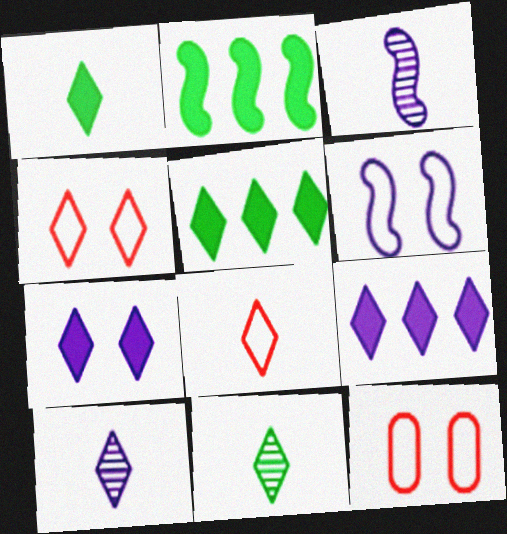[[1, 8, 10], 
[2, 10, 12], 
[3, 5, 12], 
[4, 5, 10], 
[4, 9, 11]]